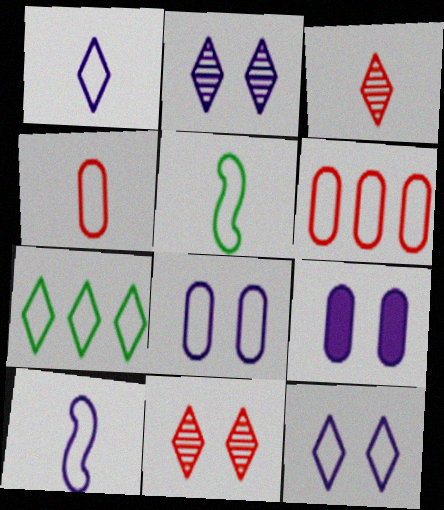[[1, 4, 5], 
[5, 6, 12]]